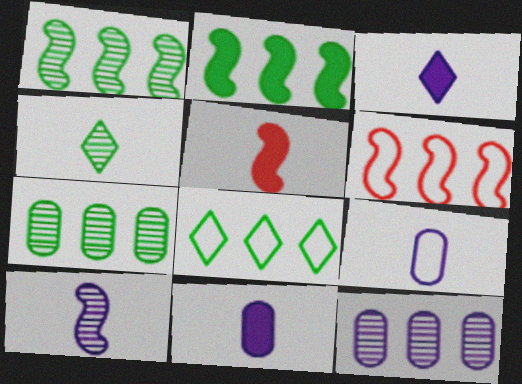[[2, 7, 8], 
[3, 9, 10], 
[4, 5, 9]]